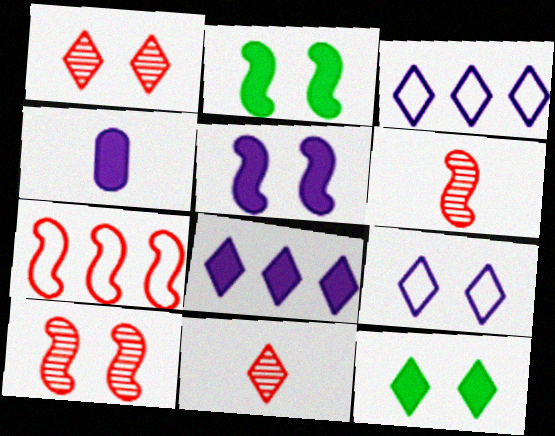[[1, 9, 12], 
[3, 11, 12], 
[4, 5, 8]]